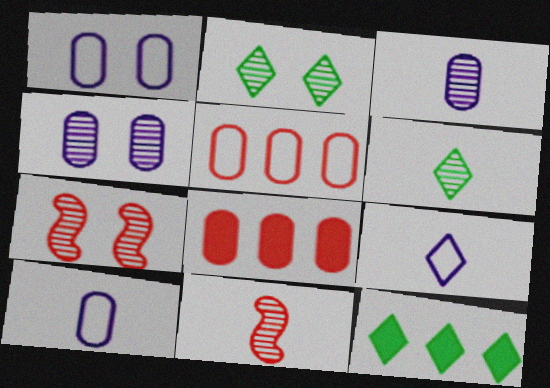[[1, 11, 12], 
[2, 4, 7], 
[3, 6, 11], 
[7, 10, 12]]